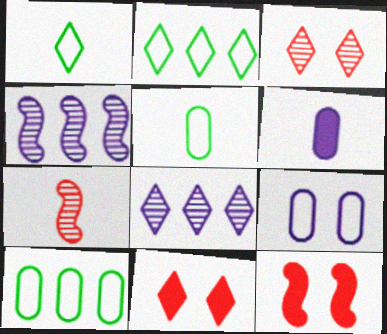[[1, 6, 7], 
[1, 8, 11], 
[4, 5, 11], 
[5, 8, 12]]